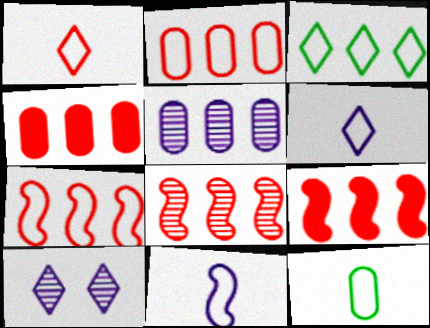[[1, 11, 12], 
[3, 5, 9], 
[7, 8, 9], 
[9, 10, 12]]